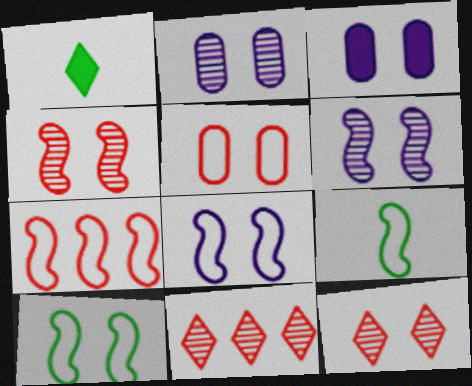[[1, 2, 7], 
[3, 9, 11], 
[3, 10, 12], 
[7, 8, 9]]